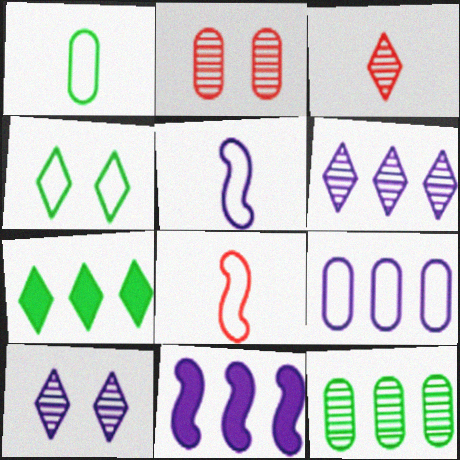[[2, 5, 7], 
[4, 8, 9], 
[6, 9, 11]]